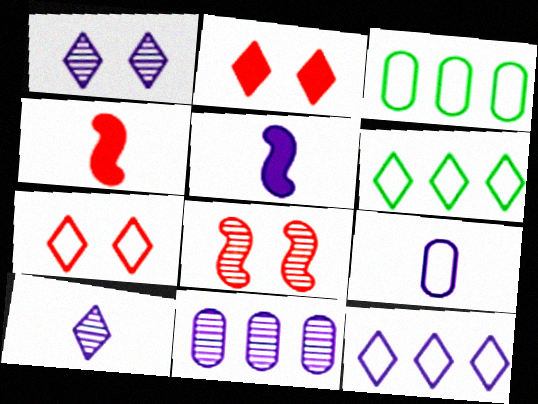[[1, 3, 4], 
[2, 6, 10], 
[5, 9, 10]]